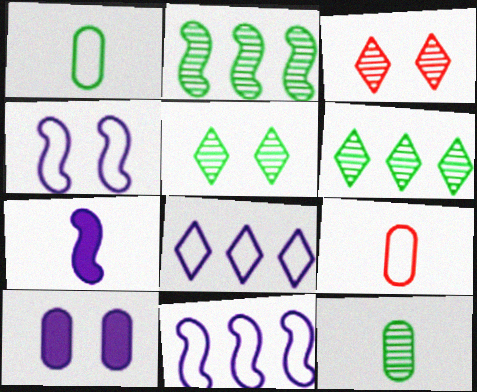[[2, 5, 12]]